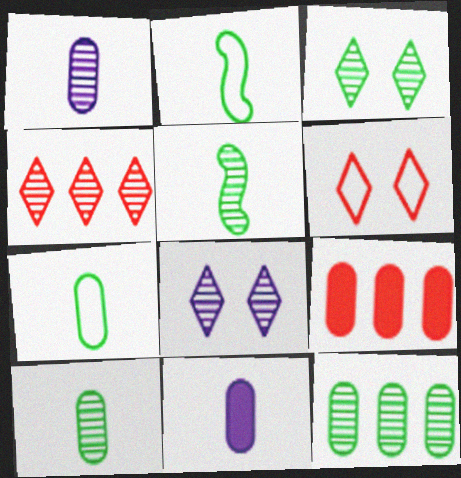[[2, 8, 9], 
[3, 5, 12]]